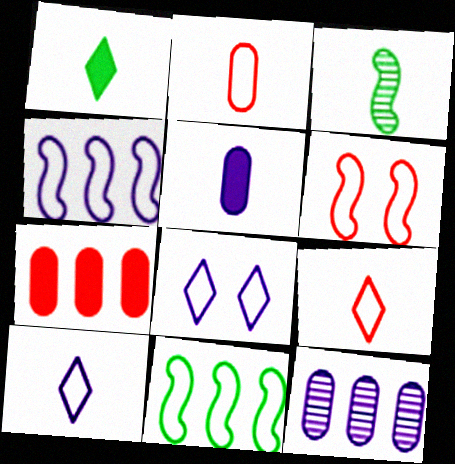[[1, 6, 12], 
[2, 8, 11], 
[3, 5, 9], 
[3, 7, 8]]